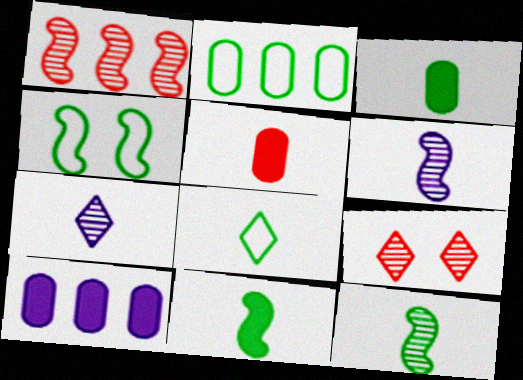[[2, 4, 8], 
[3, 8, 12], 
[5, 6, 8]]